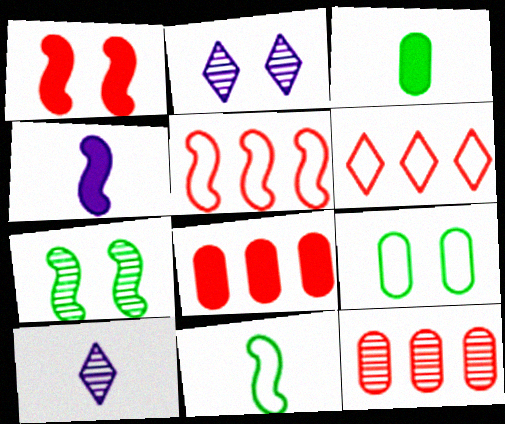[[1, 2, 9], 
[2, 3, 5], 
[2, 8, 11], 
[4, 5, 7], 
[7, 10, 12]]